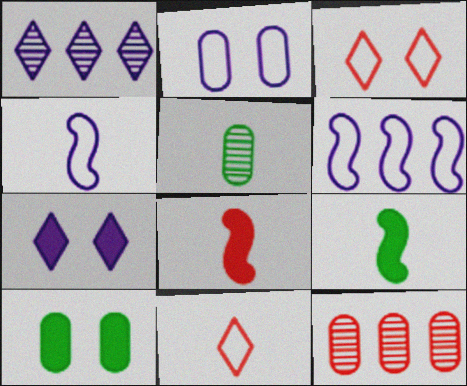[[3, 8, 12]]